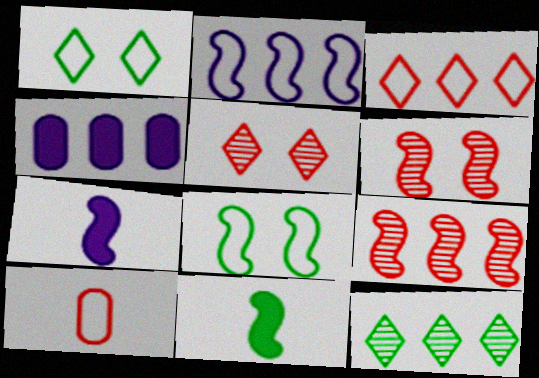[[1, 2, 10], 
[2, 6, 11], 
[7, 8, 9]]